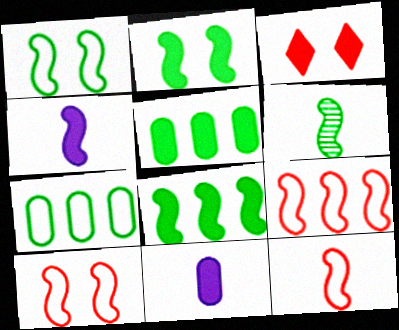[[1, 6, 8], 
[3, 4, 5], 
[3, 8, 11], 
[4, 6, 12], 
[9, 10, 12]]